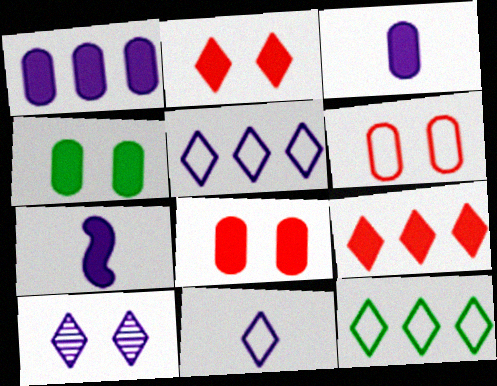[[4, 7, 9]]